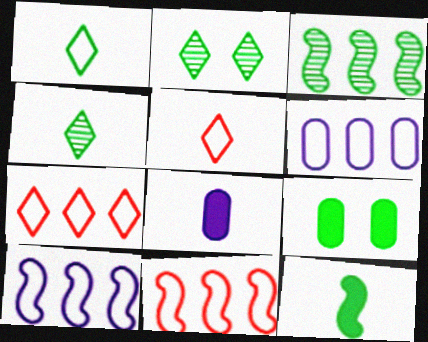[[1, 3, 9], 
[2, 8, 11]]